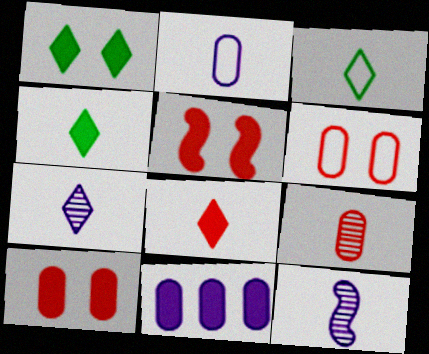[[3, 7, 8], 
[4, 5, 11]]